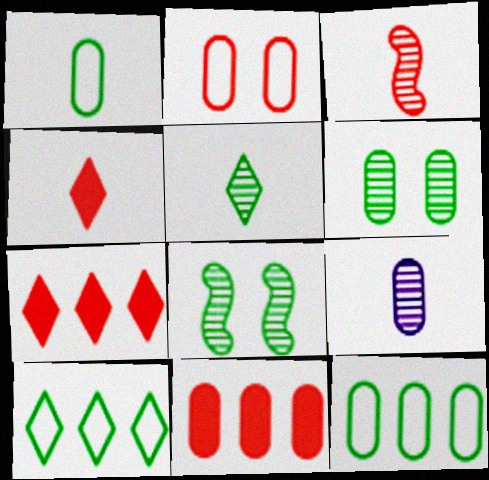[[2, 3, 7], 
[3, 5, 9]]